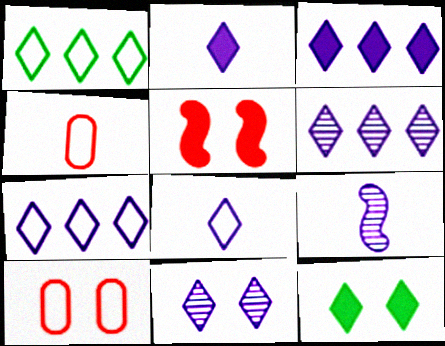[[2, 7, 11], 
[3, 6, 7], 
[3, 8, 11]]